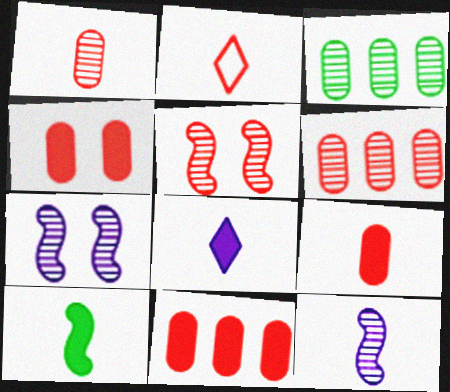[[2, 5, 11], 
[4, 9, 11], 
[8, 9, 10]]